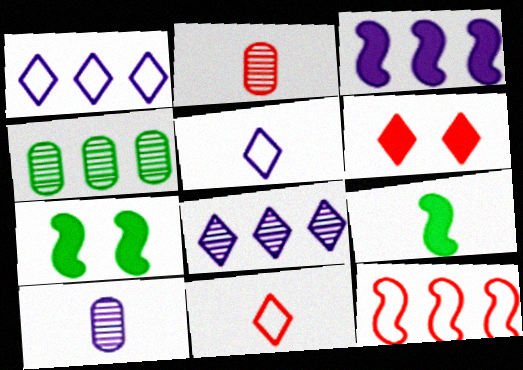[[1, 2, 7], 
[2, 5, 9], 
[2, 6, 12], 
[9, 10, 11]]